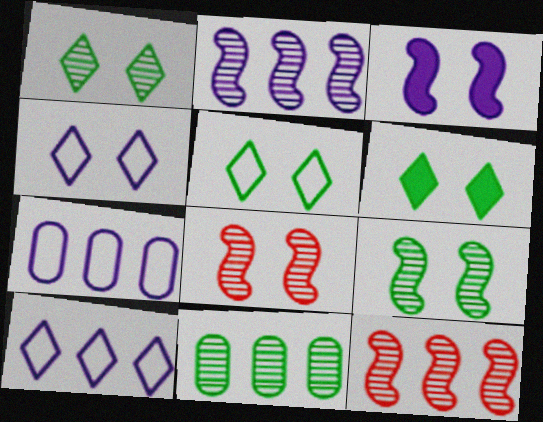[[1, 5, 6]]